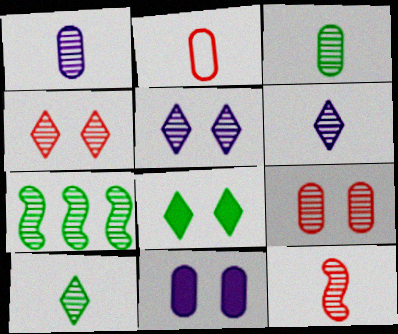[[1, 4, 7], 
[1, 10, 12], 
[3, 6, 12], 
[6, 7, 9]]